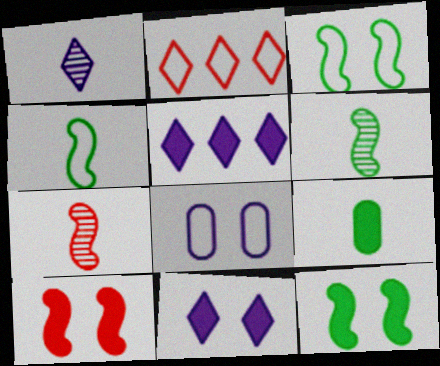[[2, 4, 8], 
[5, 9, 10]]